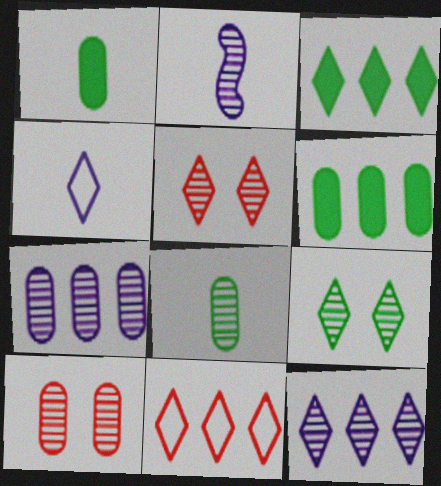[[3, 4, 5], 
[3, 11, 12], 
[7, 8, 10]]